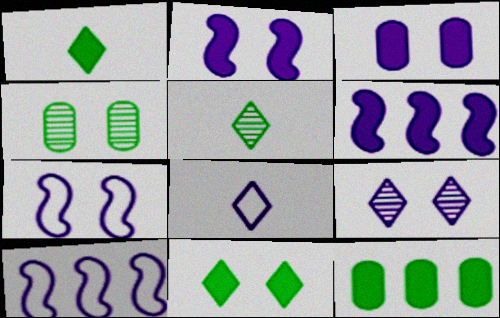[[3, 7, 9]]